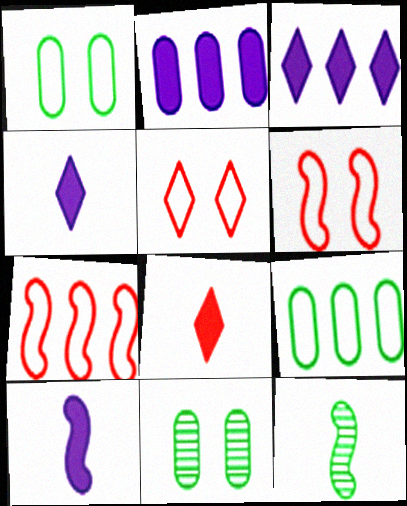[[2, 5, 12], 
[4, 7, 11]]